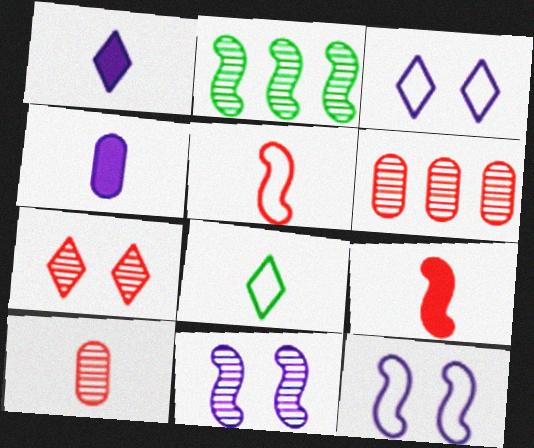[[2, 9, 12]]